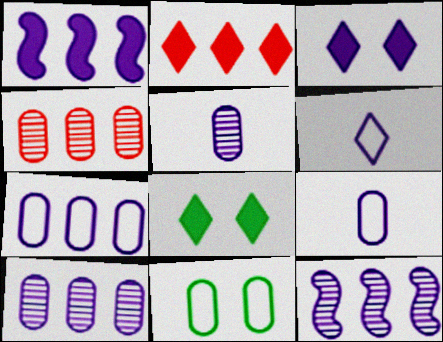[[3, 9, 12]]